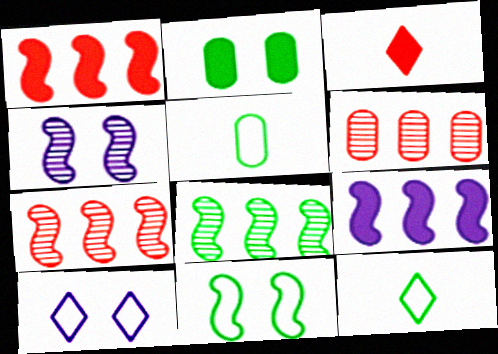[[2, 3, 9], 
[2, 8, 12]]